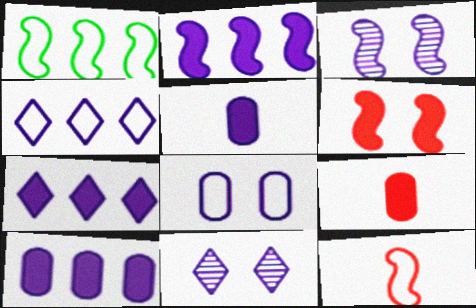[[1, 9, 11], 
[2, 7, 10], 
[3, 4, 5]]